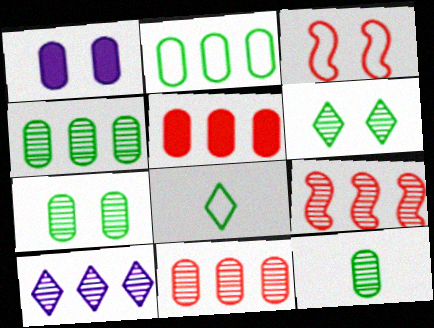[[1, 3, 6], 
[1, 8, 9], 
[4, 7, 12], 
[4, 9, 10]]